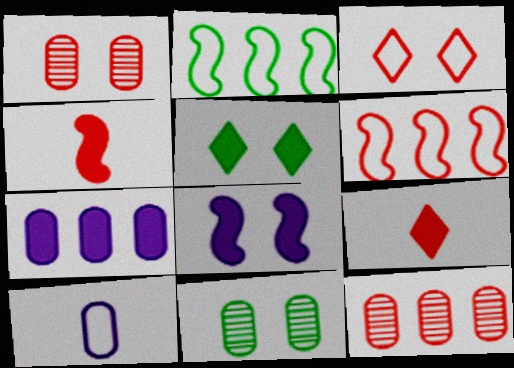[[1, 6, 9], 
[2, 3, 10], 
[3, 4, 12], 
[3, 8, 11], 
[4, 5, 7]]